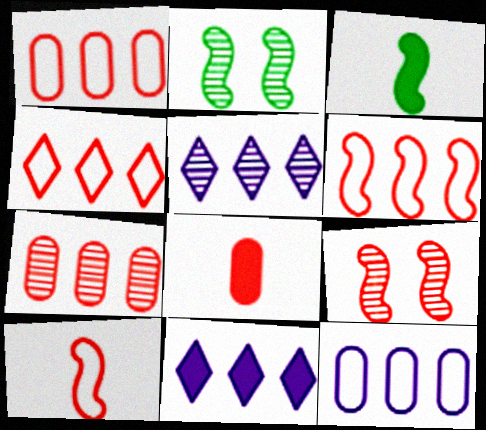[[1, 4, 6], 
[4, 8, 9]]